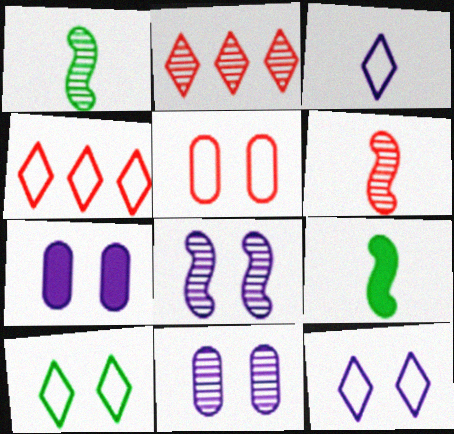[[1, 2, 11], 
[1, 4, 7], 
[3, 4, 10], 
[4, 9, 11], 
[7, 8, 12]]